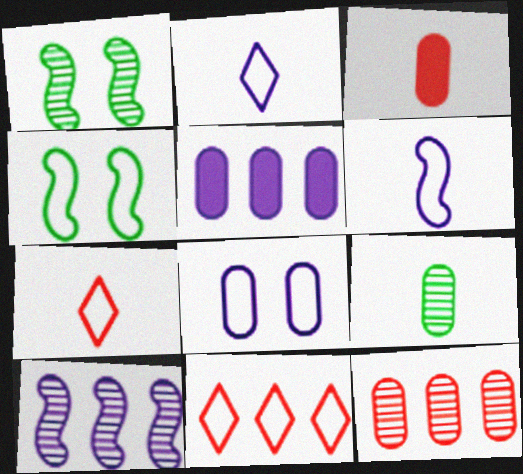[[1, 5, 7]]